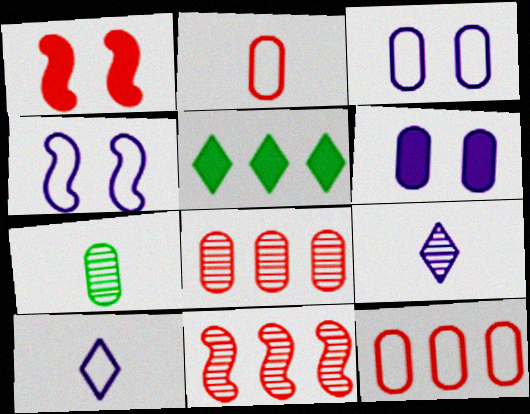[[6, 7, 12]]